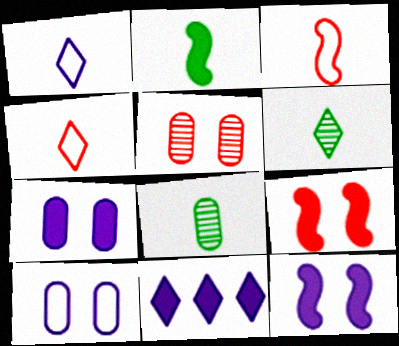[]